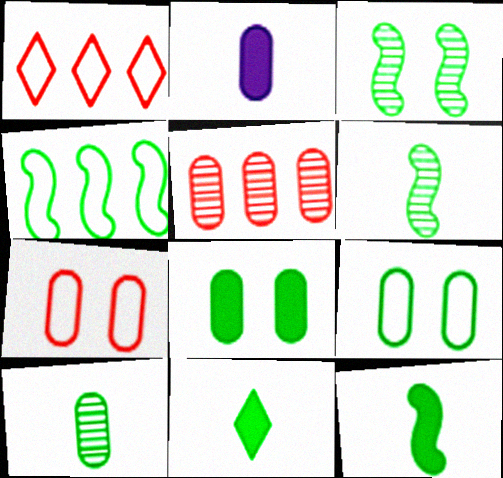[[1, 2, 3], 
[2, 5, 9], 
[3, 4, 12]]